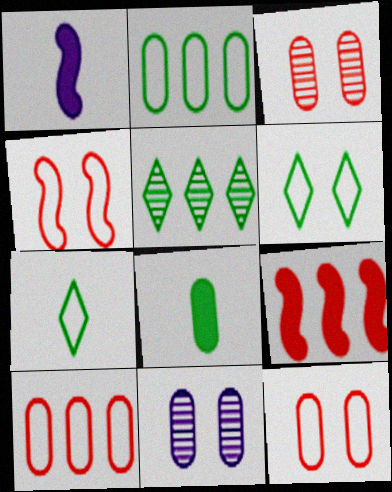[[1, 5, 12], 
[7, 9, 11], 
[8, 10, 11]]